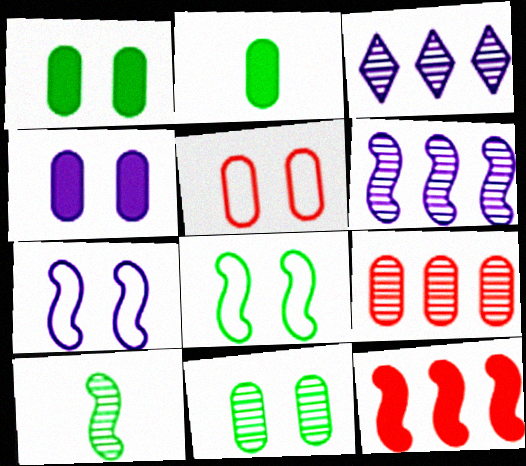[[4, 5, 11], 
[7, 10, 12]]